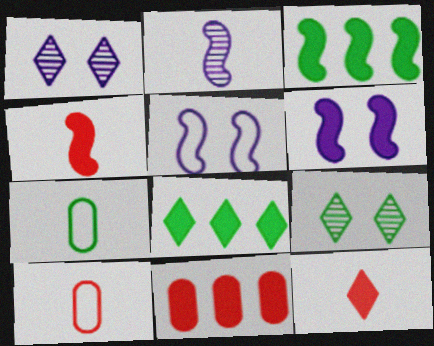[[1, 3, 10], 
[2, 7, 12], 
[3, 4, 6], 
[3, 7, 9]]